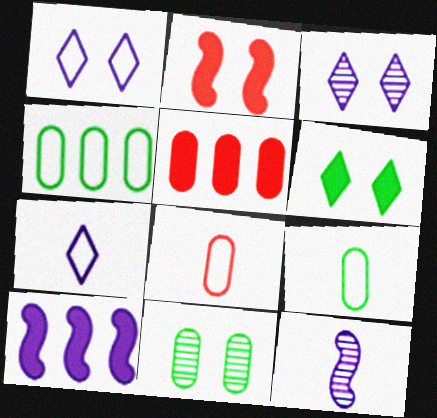[[1, 2, 11]]